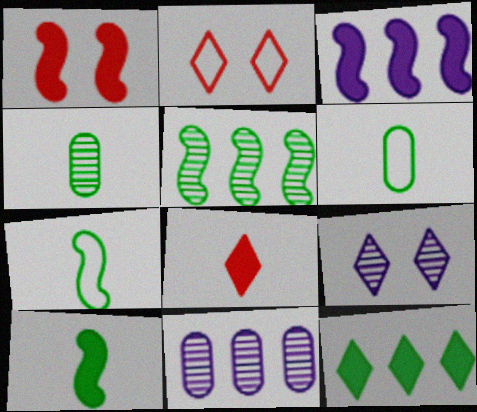[[1, 3, 10], 
[2, 3, 4], 
[2, 10, 11]]